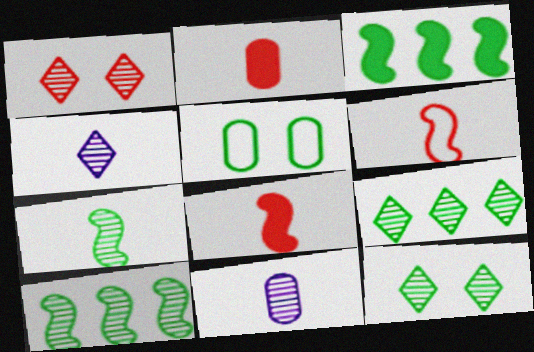[[1, 4, 9], 
[1, 10, 11]]